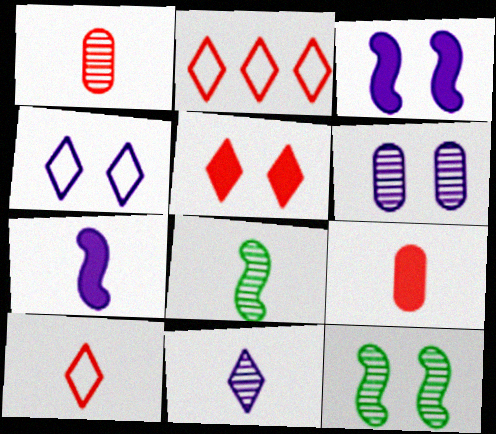[[1, 8, 11], 
[3, 4, 6]]